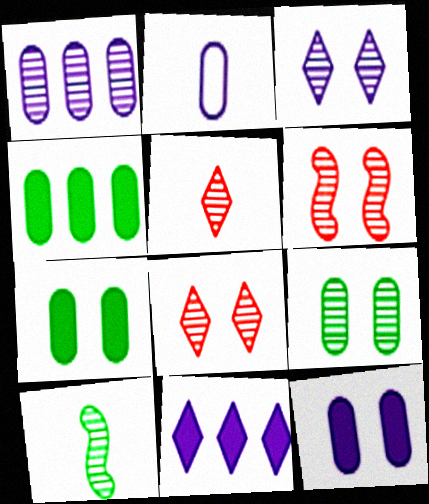[[1, 2, 12], 
[1, 8, 10], 
[3, 6, 9]]